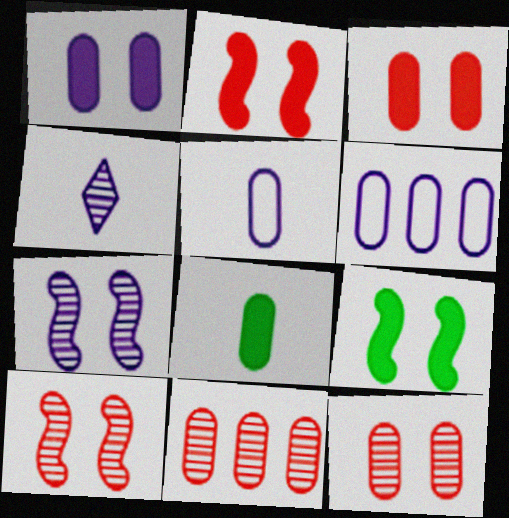[[6, 8, 12]]